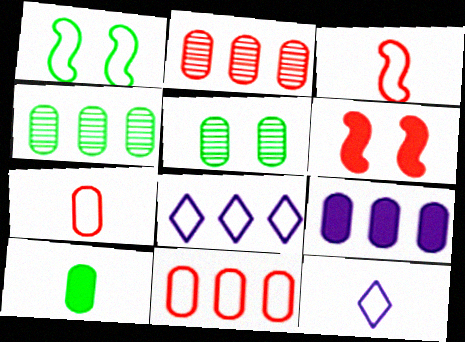[[1, 7, 8], 
[1, 11, 12], 
[4, 6, 12], 
[4, 9, 11], 
[5, 7, 9]]